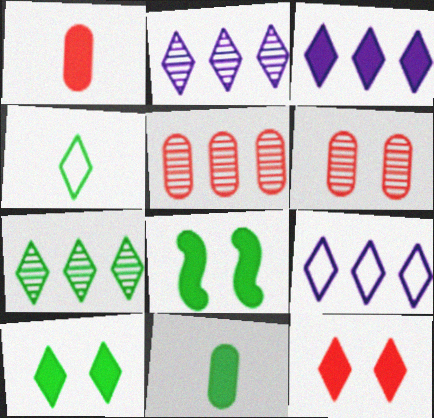[[1, 3, 8], 
[2, 3, 9], 
[2, 4, 12], 
[4, 7, 10]]